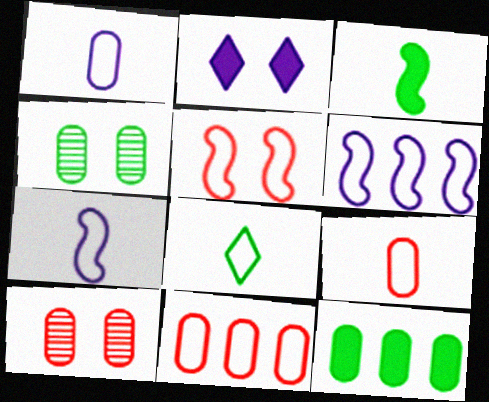[[1, 10, 12], 
[2, 4, 5], 
[7, 8, 9]]